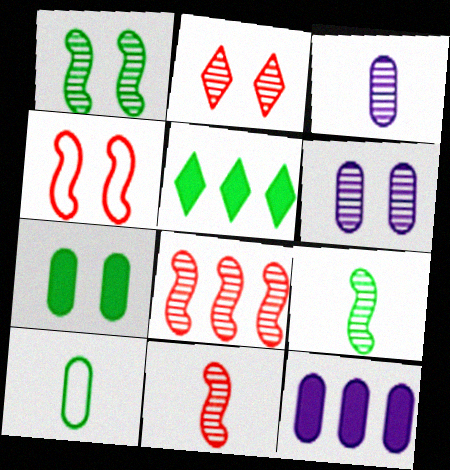[[1, 2, 6], 
[1, 5, 10], 
[3, 4, 5]]